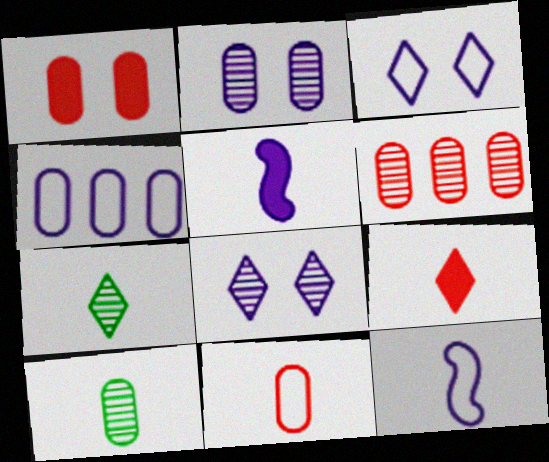[[1, 4, 10], 
[1, 6, 11], 
[2, 6, 10], 
[3, 4, 12], 
[4, 5, 8], 
[5, 7, 11], 
[9, 10, 12]]